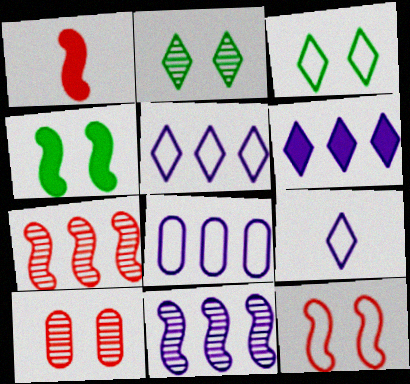[[1, 2, 8], 
[1, 7, 12], 
[6, 8, 11]]